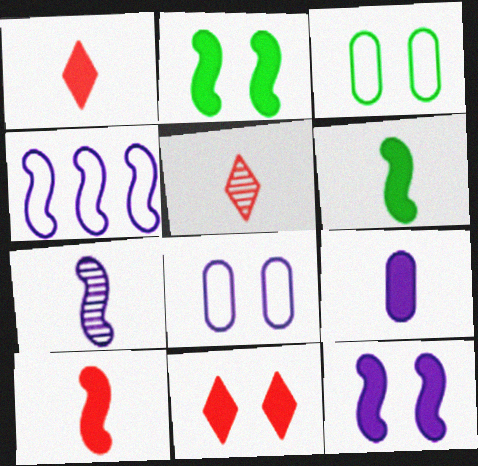[[1, 6, 9], 
[4, 7, 12]]